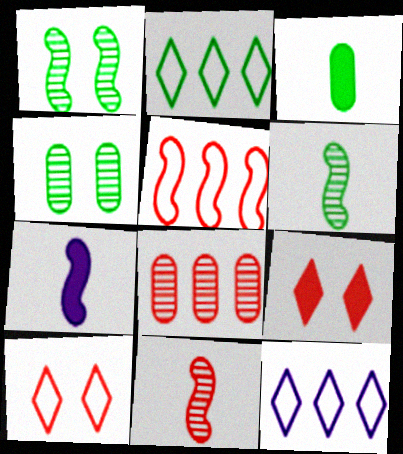[[1, 2, 3], 
[1, 5, 7]]